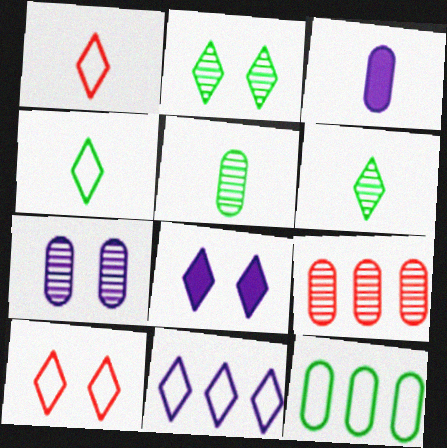[[2, 8, 10], 
[4, 10, 11], 
[5, 7, 9]]